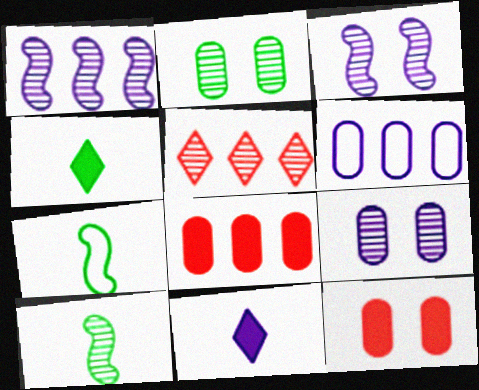[[3, 6, 11], 
[5, 9, 10]]